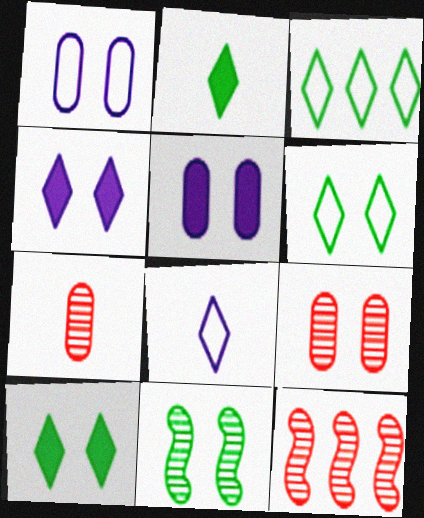[[1, 2, 12]]